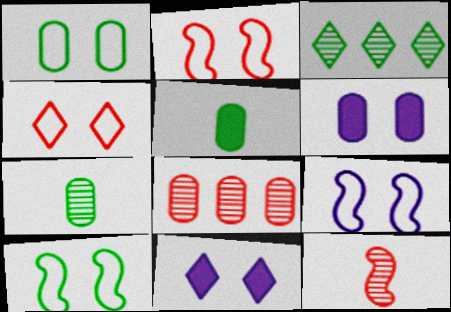[[1, 4, 9], 
[2, 9, 10], 
[3, 5, 10]]